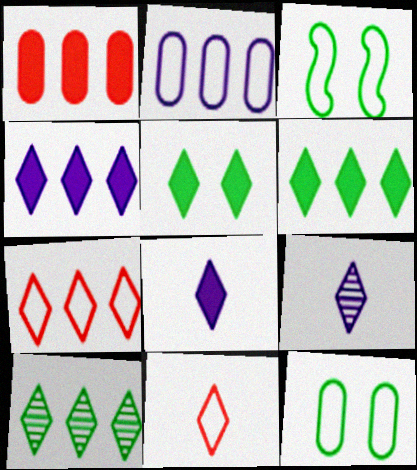[[1, 3, 9], 
[2, 3, 11], 
[4, 7, 10], 
[5, 7, 9]]